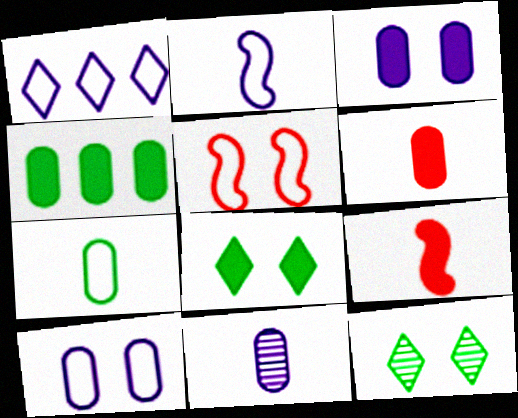[[1, 2, 10], 
[1, 5, 7], 
[3, 4, 6], 
[3, 5, 12], 
[6, 7, 11]]